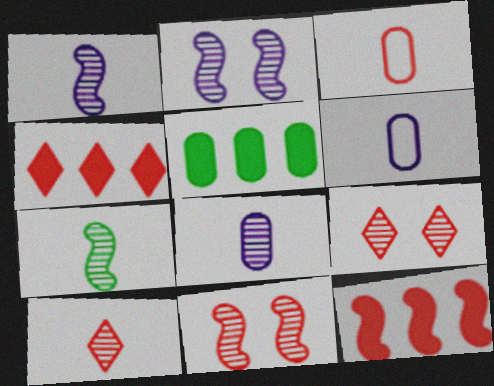[[3, 4, 11], 
[3, 9, 12], 
[7, 8, 10]]